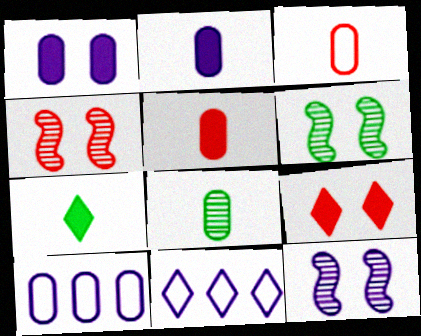[[2, 3, 8], 
[2, 11, 12], 
[4, 6, 12], 
[4, 7, 10], 
[5, 6, 11]]